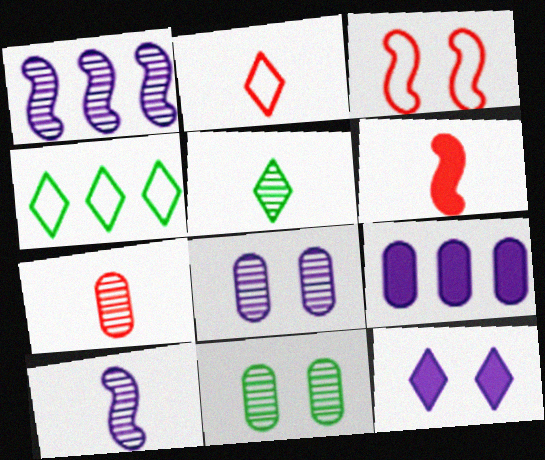[[2, 6, 7], 
[3, 5, 9], 
[3, 11, 12], 
[4, 6, 8], 
[5, 7, 10]]